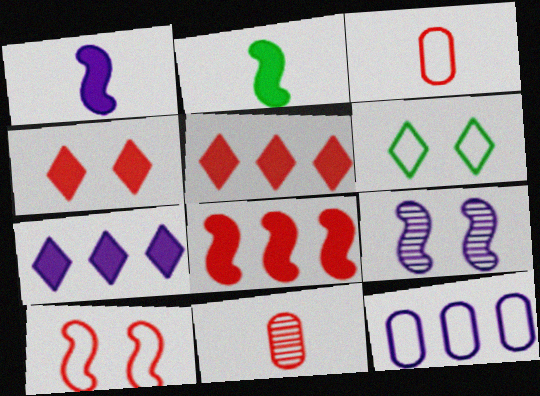[[5, 10, 11]]